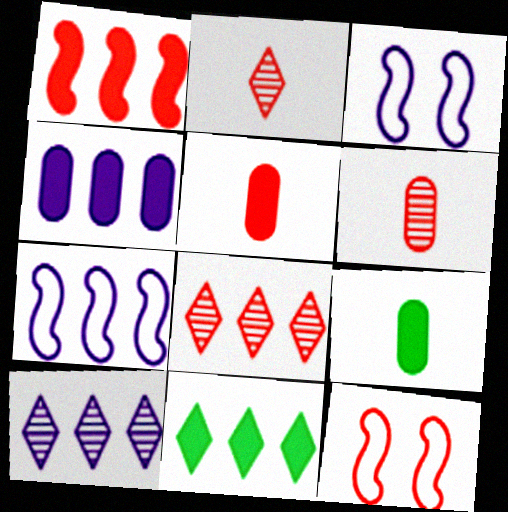[[1, 4, 11], 
[3, 6, 11], 
[3, 8, 9], 
[4, 7, 10], 
[5, 8, 12], 
[9, 10, 12]]